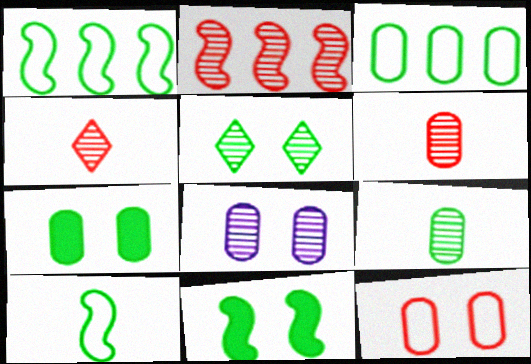[[3, 7, 9], 
[7, 8, 12]]